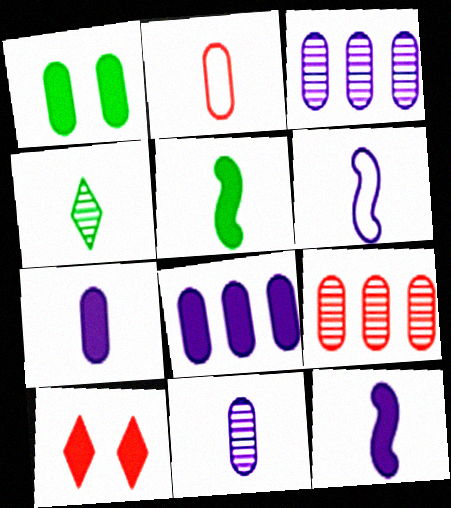[[1, 2, 3], 
[2, 4, 12], 
[5, 8, 10]]